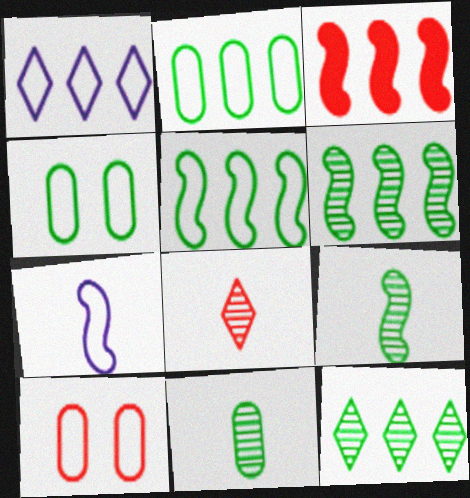[[3, 8, 10]]